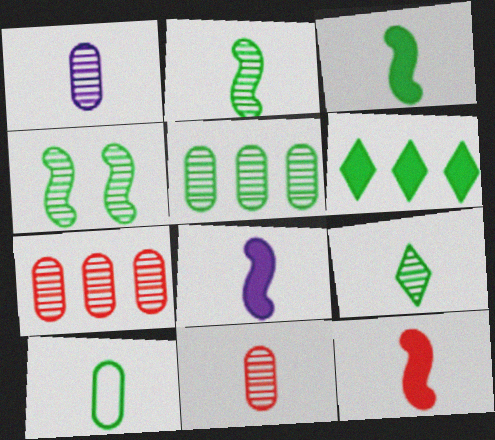[[3, 8, 12], 
[3, 9, 10], 
[4, 5, 9], 
[4, 6, 10]]